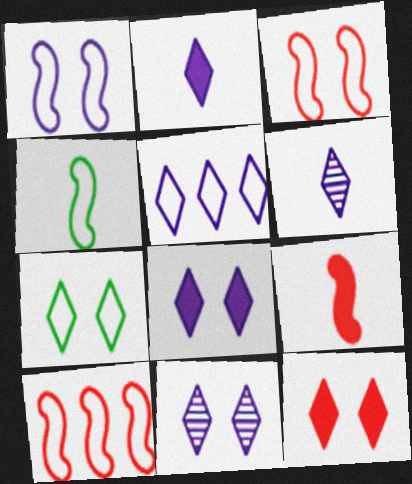[[1, 4, 10], 
[2, 5, 11], 
[5, 6, 8], 
[7, 11, 12]]